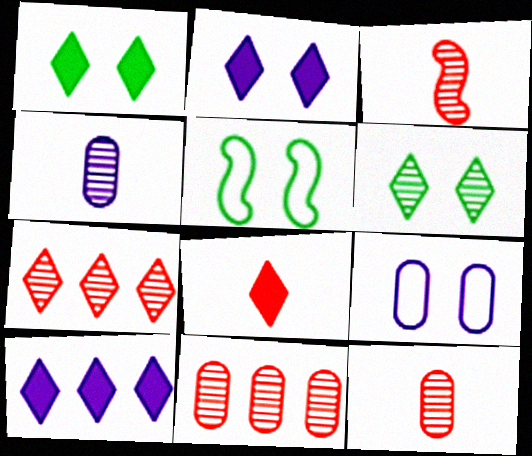[[1, 8, 10], 
[5, 10, 12]]